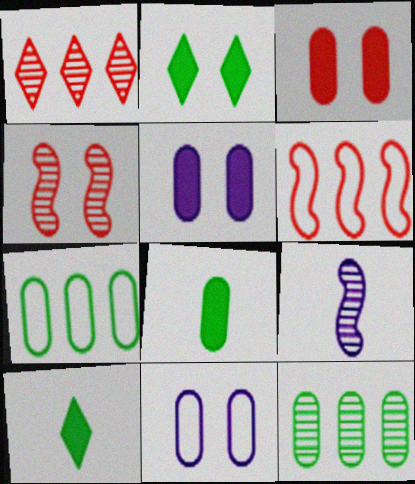[[2, 4, 11]]